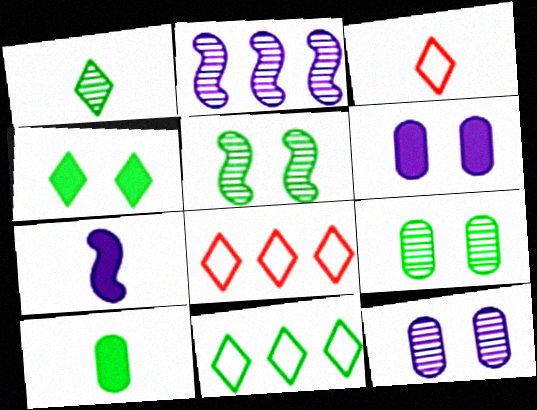[[1, 4, 11], 
[5, 10, 11], 
[7, 8, 9]]